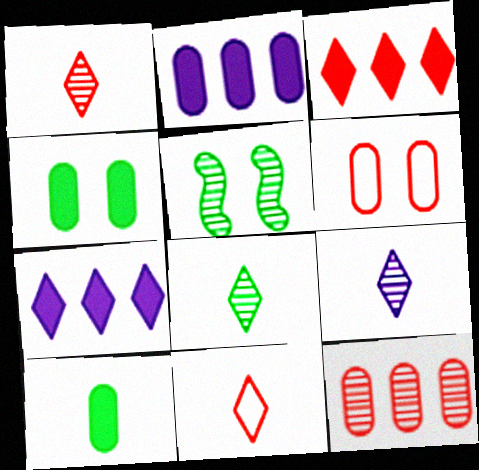[[1, 8, 9], 
[2, 5, 11], 
[5, 9, 12]]